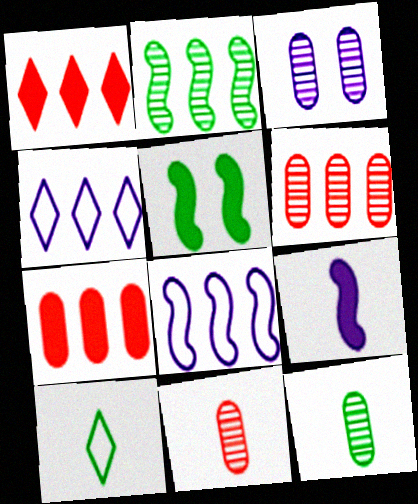[[2, 4, 7], 
[3, 4, 9], 
[3, 6, 12], 
[4, 5, 11], 
[9, 10, 11]]